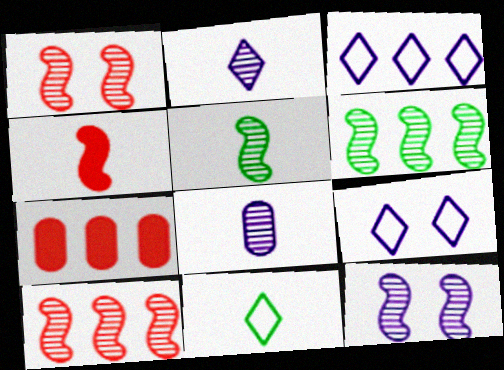[[3, 6, 7], 
[4, 8, 11], 
[5, 7, 9], 
[5, 10, 12], 
[7, 11, 12]]